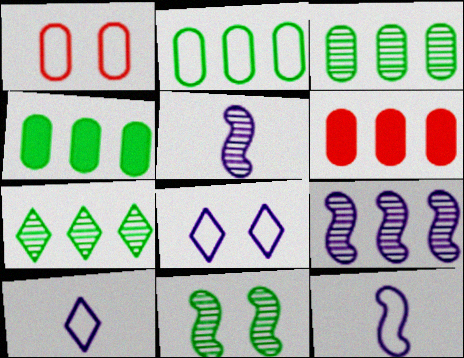[[2, 3, 4], 
[6, 10, 11]]